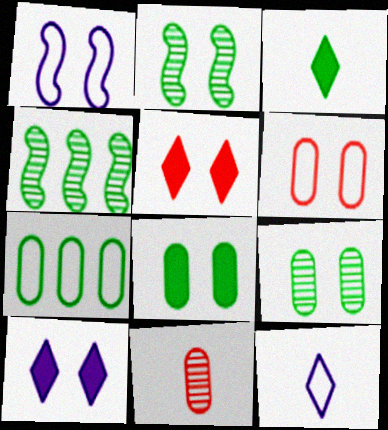[[1, 5, 9], 
[2, 3, 7], 
[2, 6, 10]]